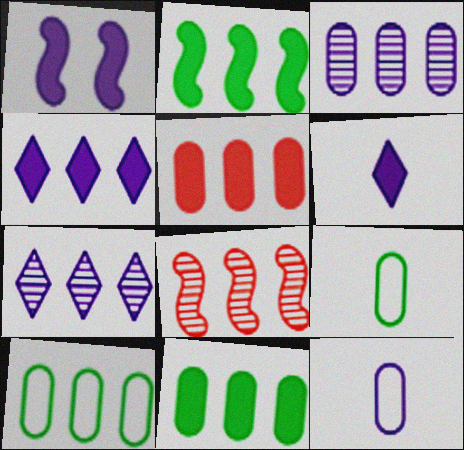[[1, 7, 12], 
[2, 4, 5], 
[3, 5, 10], 
[4, 8, 10]]